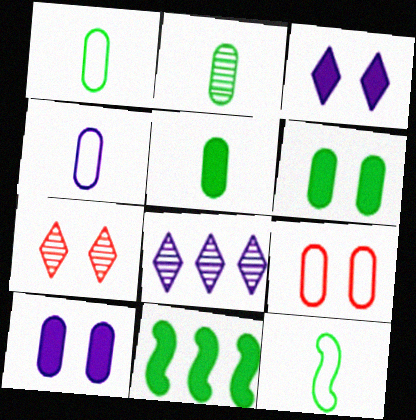[[1, 2, 5], 
[4, 7, 11]]